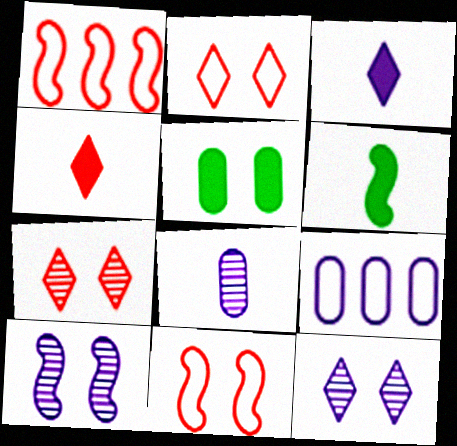[[1, 6, 10], 
[2, 5, 10], 
[3, 9, 10], 
[5, 11, 12], 
[6, 7, 9]]